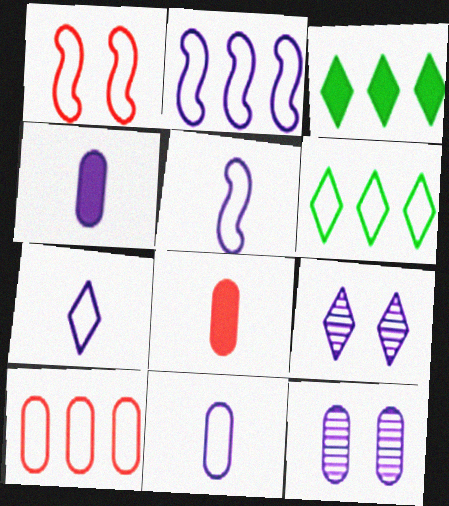[[1, 6, 11], 
[2, 4, 9], 
[2, 6, 10], 
[5, 7, 11]]